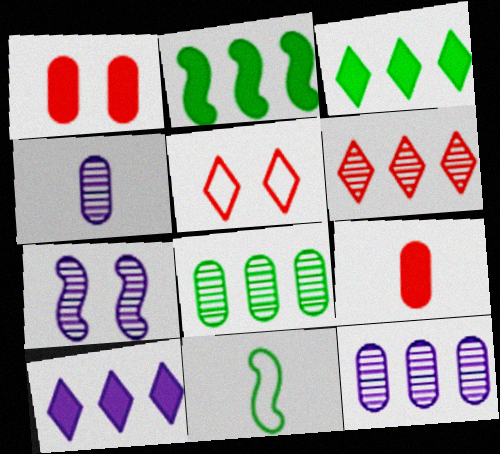[[2, 4, 5]]